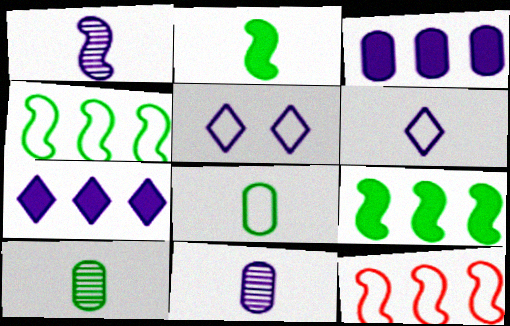[[1, 3, 5], 
[5, 8, 12]]